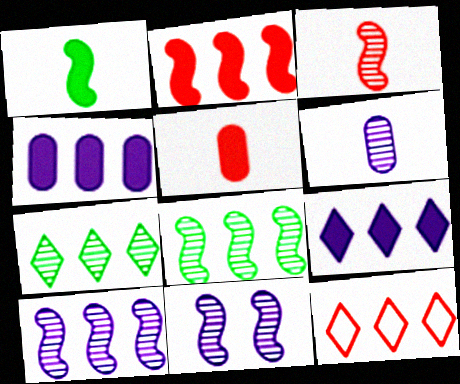[[3, 8, 11], 
[4, 8, 12], 
[7, 9, 12]]